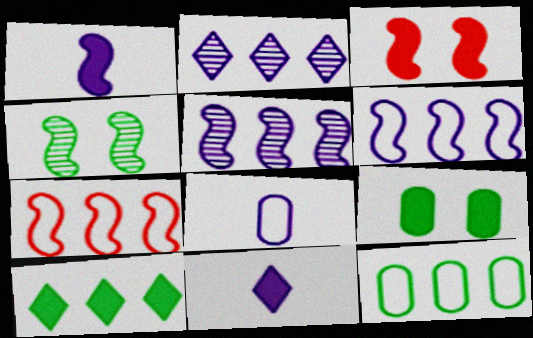[[1, 4, 7]]